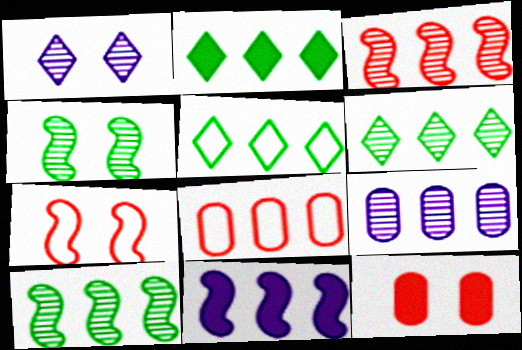[[2, 5, 6], 
[3, 6, 9], 
[6, 8, 11]]